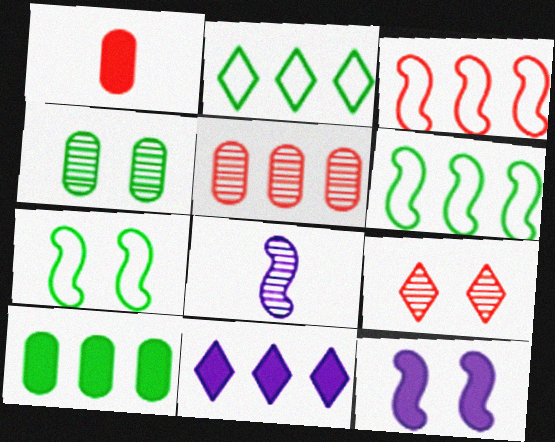[[1, 3, 9], 
[5, 6, 11]]